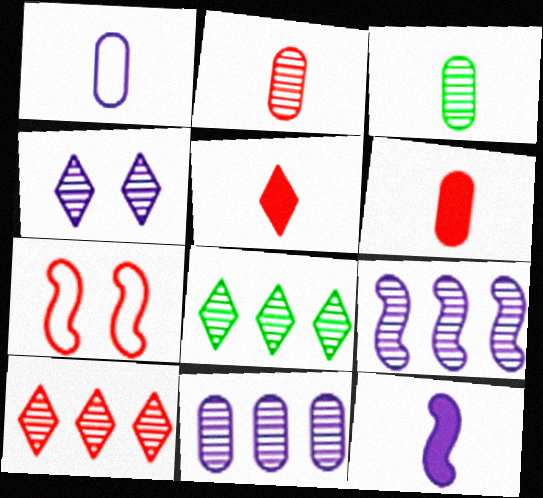[[1, 3, 6], 
[6, 7, 10]]